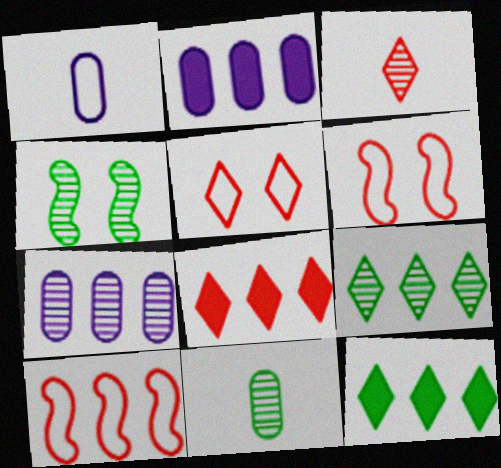[[1, 4, 8], 
[2, 9, 10], 
[3, 4, 7], 
[3, 5, 8], 
[4, 9, 11], 
[7, 10, 12]]